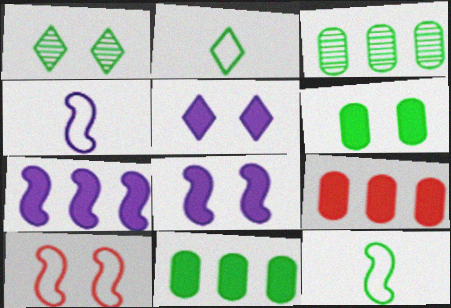[[1, 4, 9], 
[1, 11, 12]]